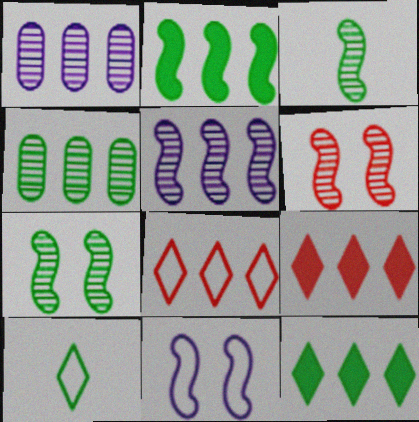[[1, 2, 8], 
[3, 5, 6]]